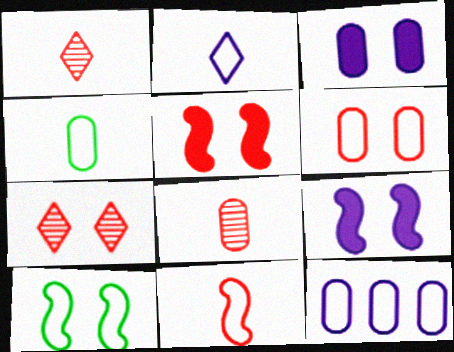[[2, 4, 11], 
[3, 7, 10], 
[4, 6, 12], 
[5, 6, 7]]